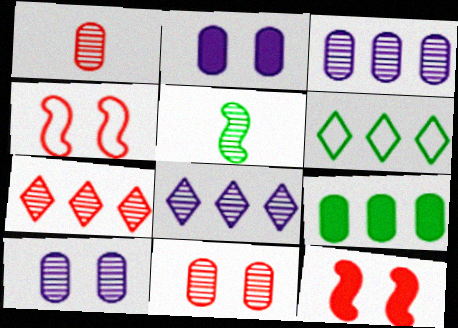[[5, 7, 10], 
[5, 8, 11]]